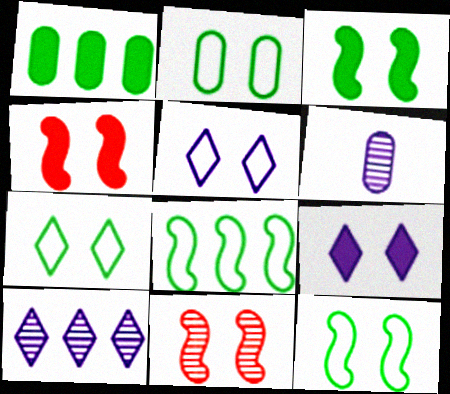[[2, 7, 12], 
[2, 9, 11]]